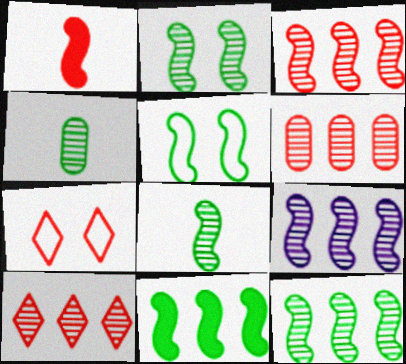[[1, 5, 9], 
[1, 6, 7], 
[2, 8, 12], 
[3, 6, 10], 
[3, 9, 12], 
[5, 8, 11]]